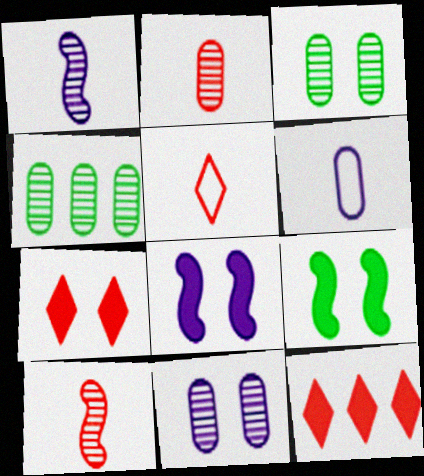[[2, 4, 11], 
[4, 5, 8]]